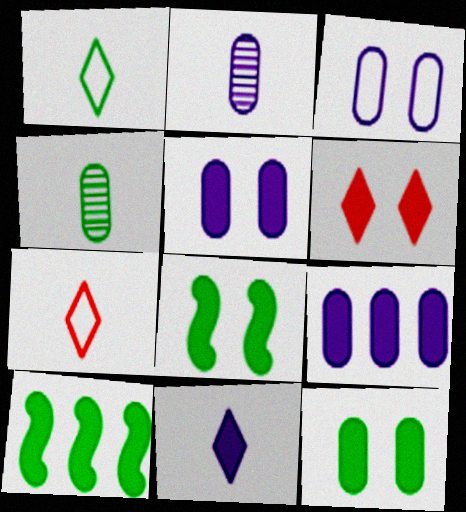[[2, 3, 9], 
[5, 6, 8]]